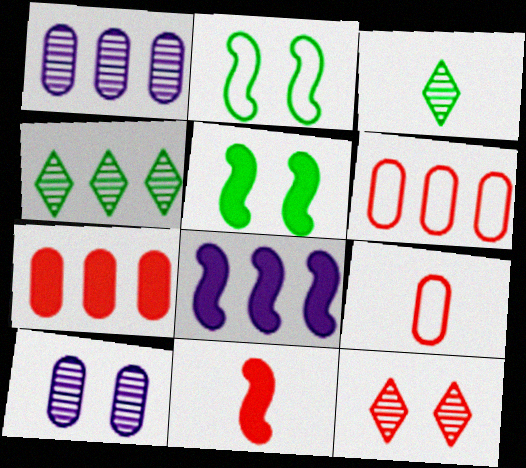[[4, 6, 8], 
[5, 8, 11], 
[6, 11, 12]]